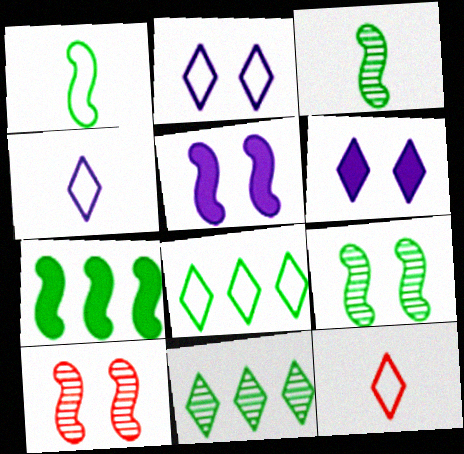[[1, 7, 9], 
[2, 8, 12], 
[6, 11, 12]]